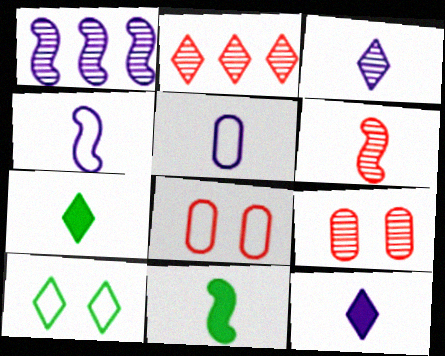[[1, 7, 8], 
[2, 6, 9], 
[2, 10, 12], 
[4, 6, 11], 
[5, 6, 7]]